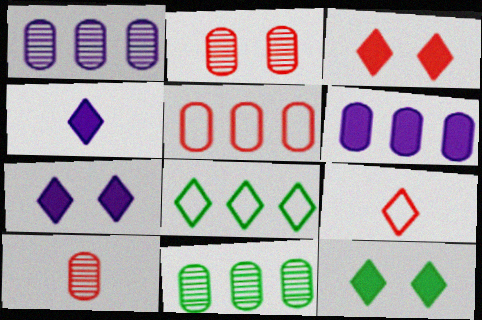[[3, 7, 12], 
[5, 6, 11]]